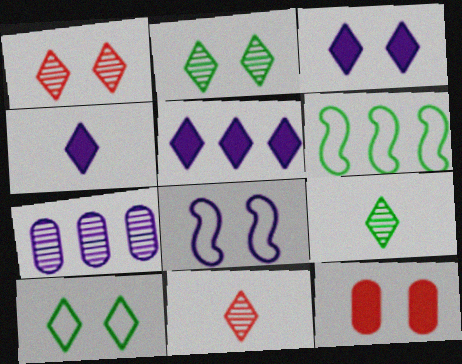[[1, 3, 10], 
[2, 8, 12], 
[3, 4, 5], 
[4, 7, 8], 
[5, 10, 11]]